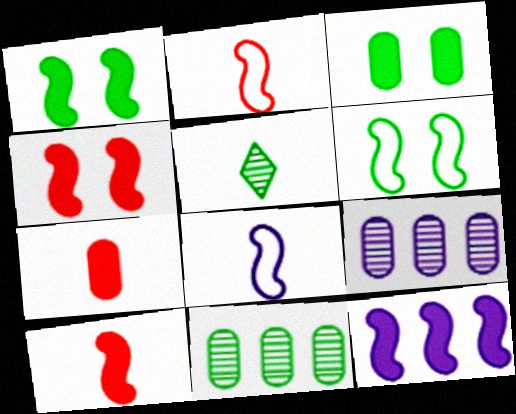[[1, 10, 12], 
[5, 7, 8]]